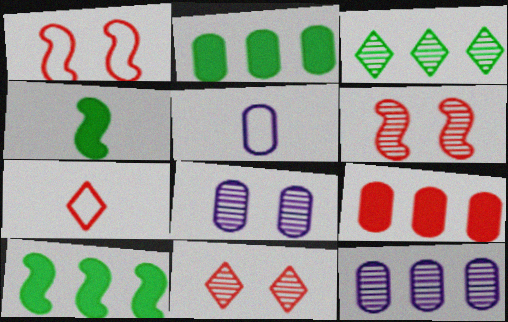[[5, 10, 11], 
[6, 7, 9], 
[7, 8, 10]]